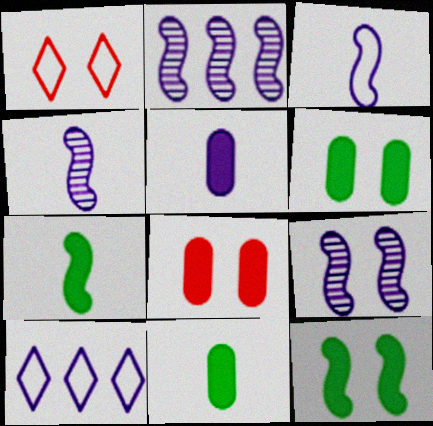[[1, 2, 11], 
[1, 6, 9], 
[2, 4, 9], 
[5, 9, 10]]